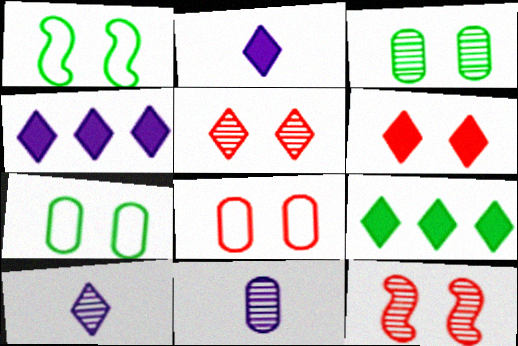[[2, 6, 9], 
[6, 8, 12]]